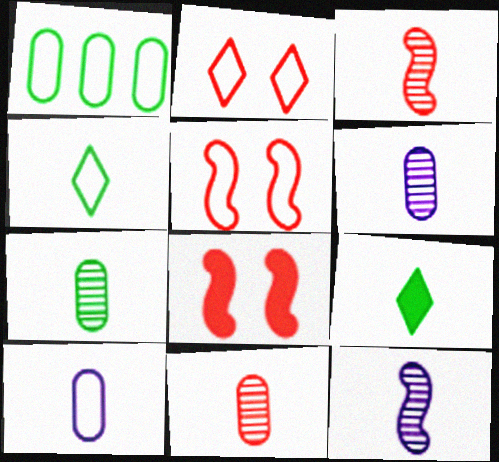[[3, 9, 10], 
[6, 7, 11]]